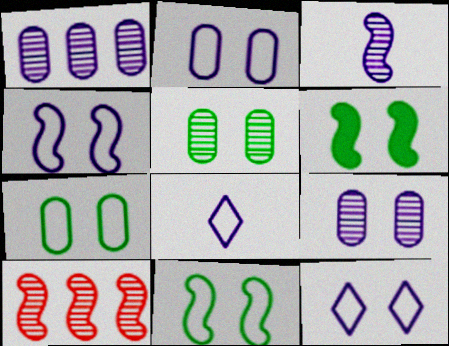[[2, 4, 12]]